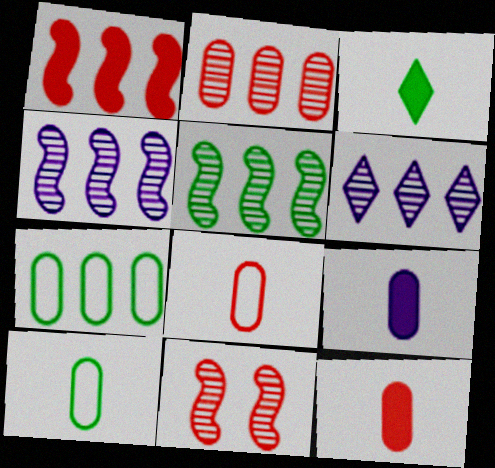[[1, 6, 7], 
[2, 5, 6]]